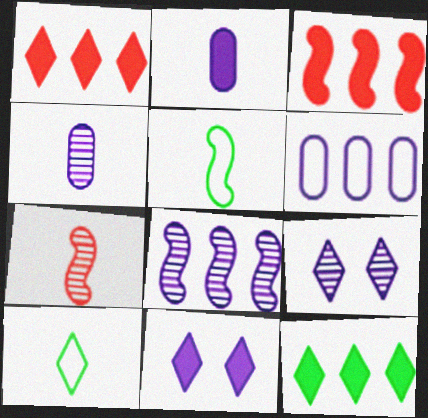[[1, 9, 10], 
[2, 7, 10], 
[4, 8, 9]]